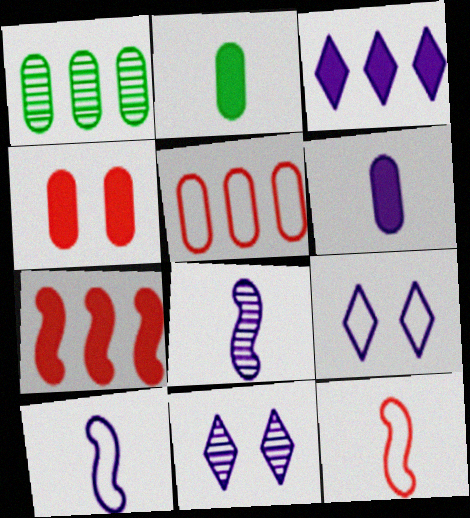[]